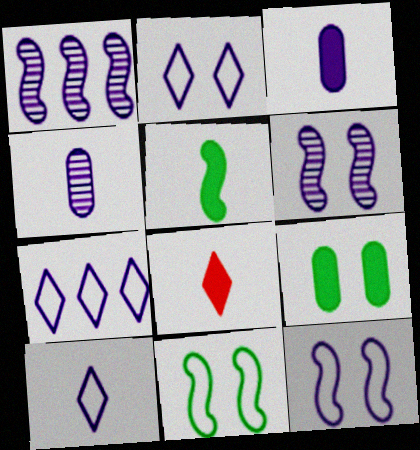[[1, 2, 3], 
[2, 7, 10], 
[3, 5, 8], 
[3, 6, 7]]